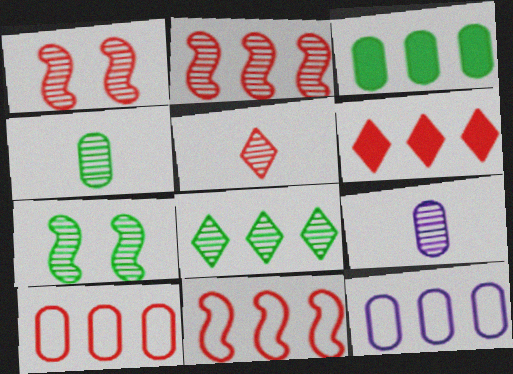[[1, 8, 9], 
[2, 6, 10], 
[4, 7, 8]]